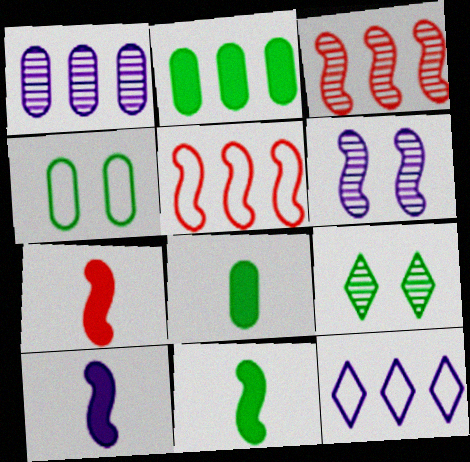[[2, 3, 12], 
[5, 6, 11], 
[7, 10, 11]]